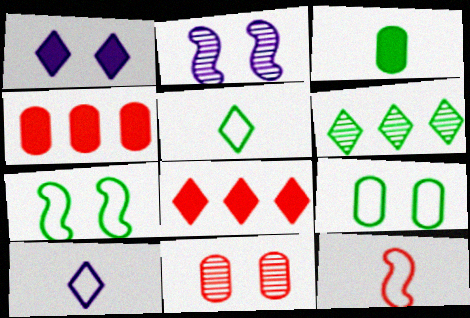[[1, 7, 11], 
[2, 4, 5], 
[3, 6, 7], 
[8, 11, 12]]